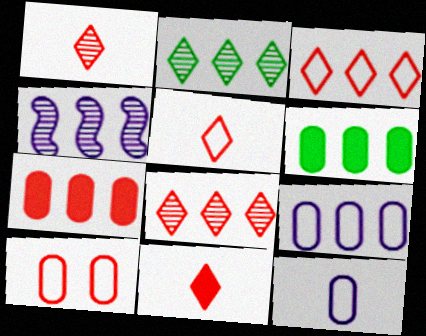[[1, 5, 11], 
[3, 4, 6]]